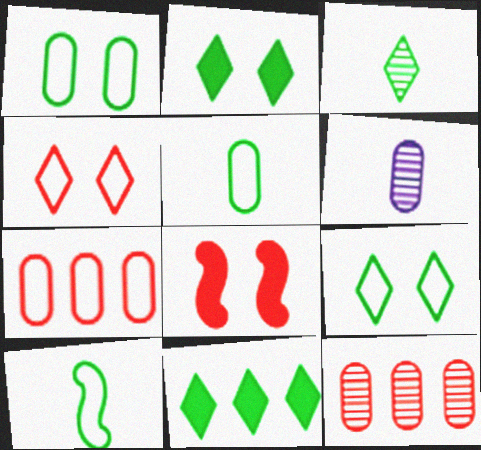[[3, 9, 11]]